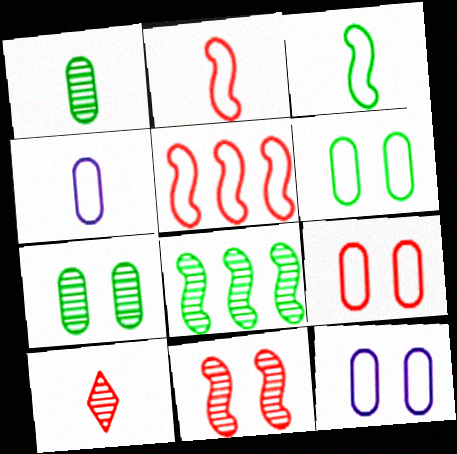[[6, 9, 12]]